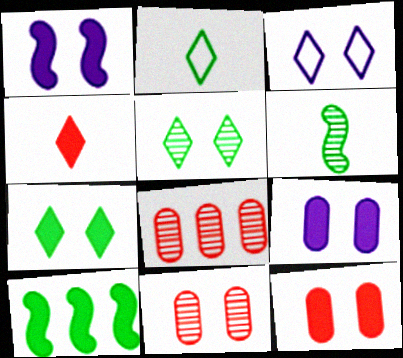[[1, 2, 8], 
[1, 7, 12], 
[4, 9, 10]]